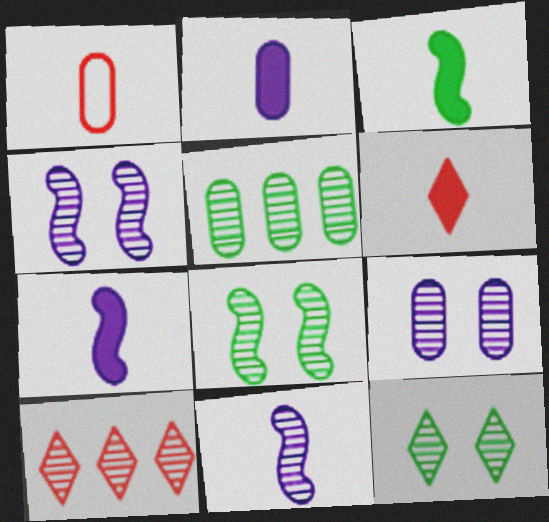[[2, 3, 6]]